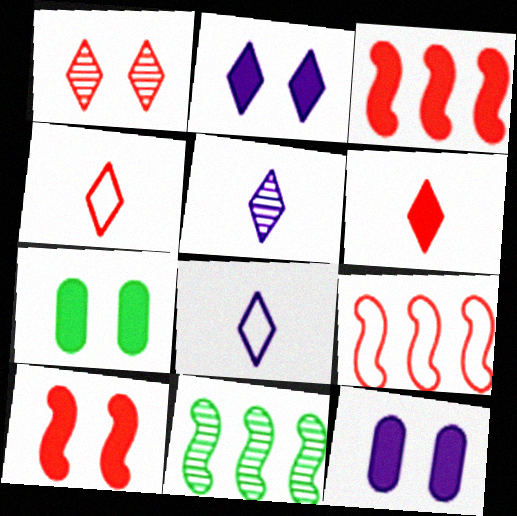[[2, 7, 10], 
[4, 11, 12], 
[5, 7, 9]]